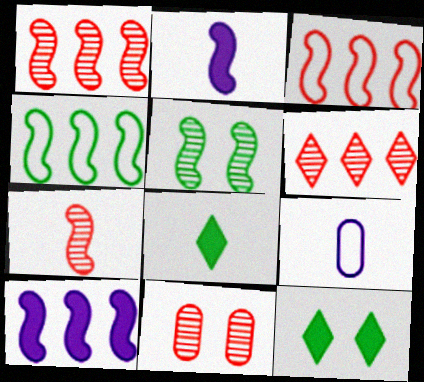[[1, 4, 10], 
[1, 9, 12], 
[2, 3, 5], 
[6, 7, 11], 
[7, 8, 9]]